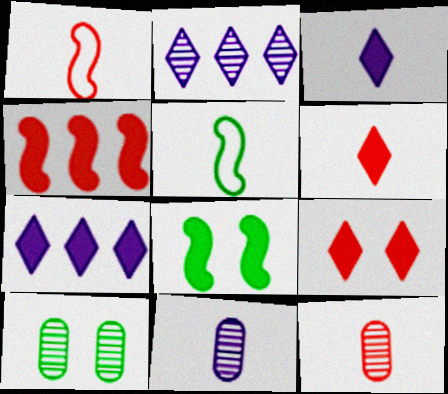[[1, 6, 12], 
[1, 7, 10], 
[3, 5, 12], 
[5, 6, 11]]